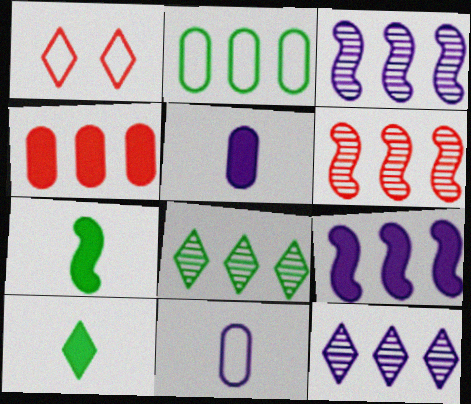[[1, 10, 12]]